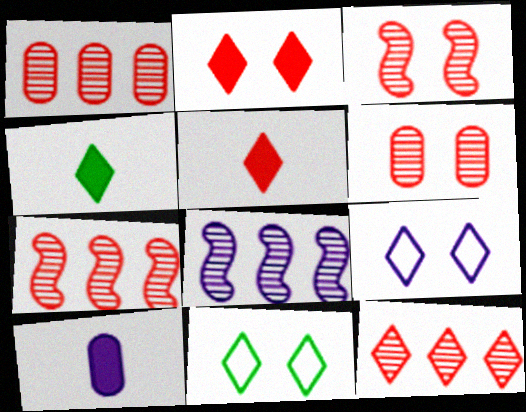[[1, 7, 12], 
[4, 9, 12], 
[7, 10, 11], 
[8, 9, 10]]